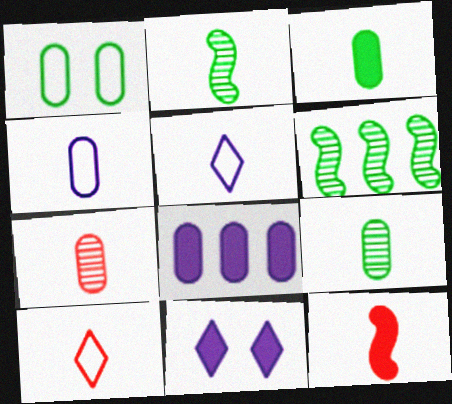[[1, 7, 8], 
[3, 4, 7], 
[5, 9, 12], 
[7, 10, 12]]